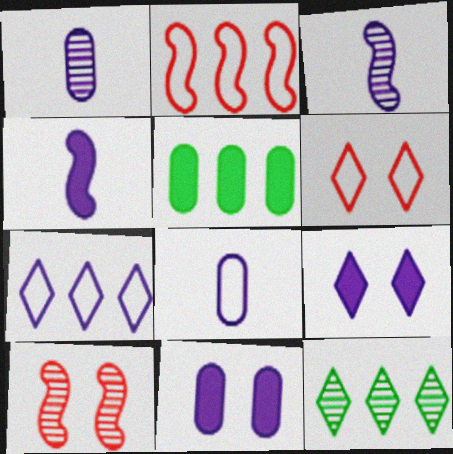[[1, 10, 12], 
[3, 5, 6], 
[3, 7, 11]]